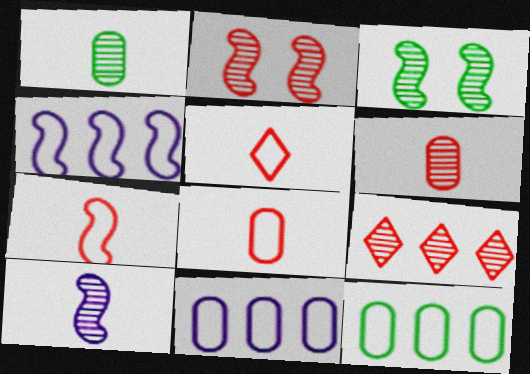[[2, 6, 9], 
[5, 7, 8]]